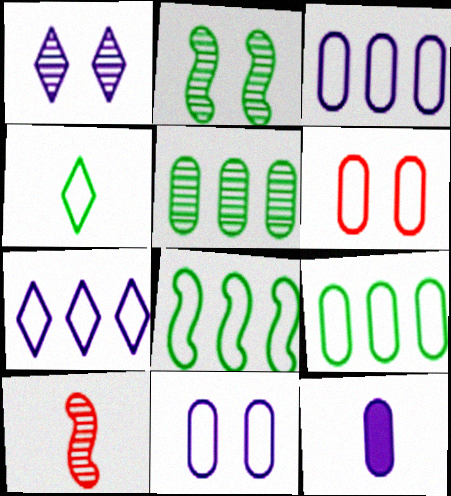[[1, 5, 10], 
[4, 10, 12], 
[5, 6, 12]]